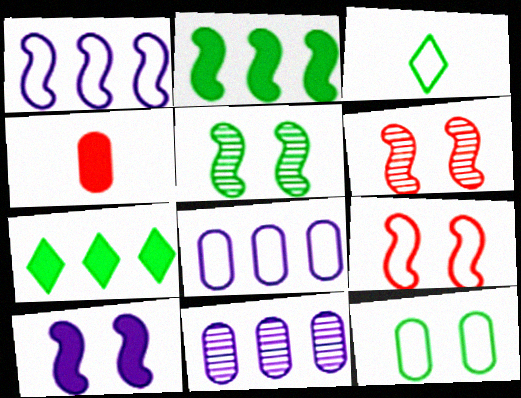[[3, 8, 9], 
[4, 7, 10], 
[4, 11, 12], 
[5, 9, 10]]